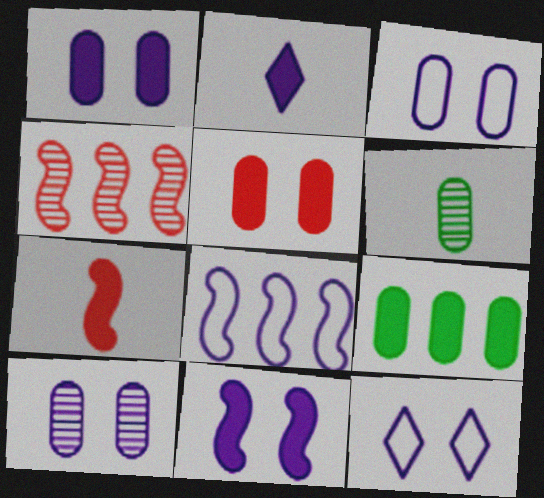[[1, 3, 10], 
[2, 8, 10], 
[10, 11, 12]]